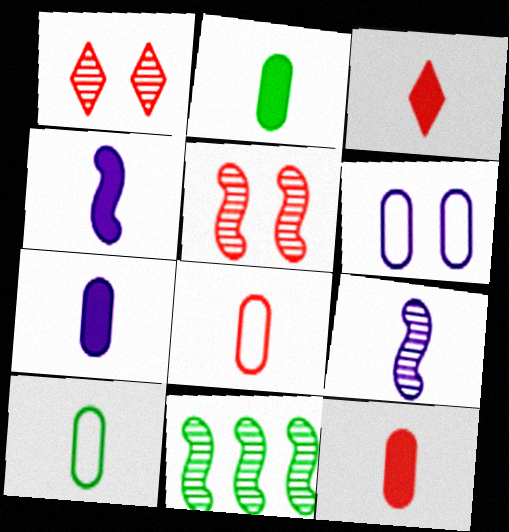[[2, 3, 4], 
[2, 7, 12], 
[3, 6, 11], 
[3, 9, 10], 
[5, 9, 11]]